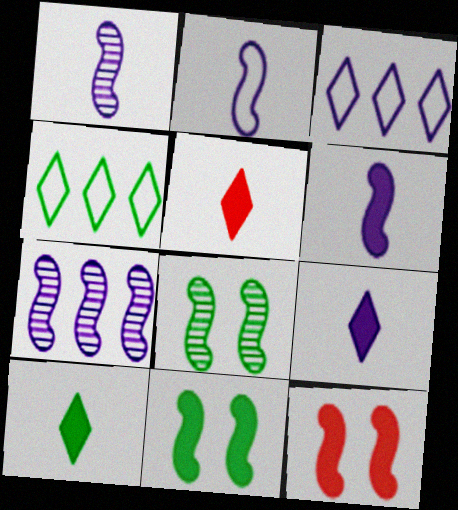[[1, 2, 6], 
[5, 9, 10]]